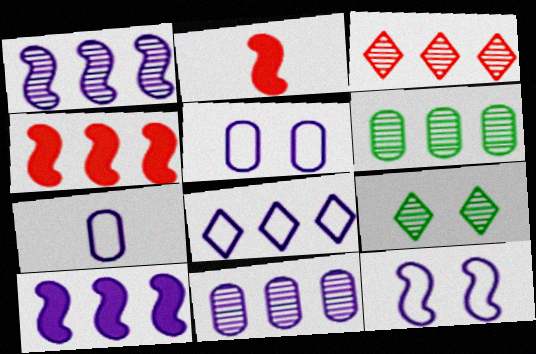[[1, 3, 6], 
[4, 6, 8], 
[4, 7, 9], 
[7, 8, 12], 
[8, 10, 11]]